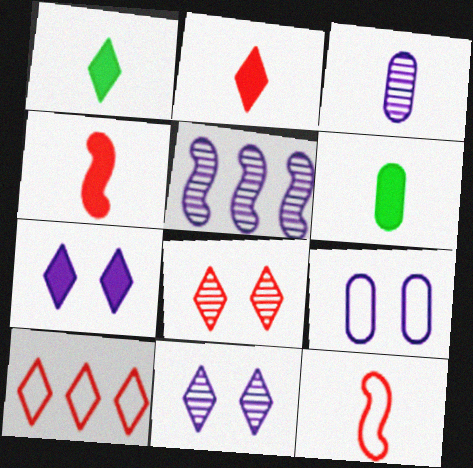[[1, 3, 12], 
[1, 10, 11], 
[2, 8, 10], 
[3, 5, 11]]